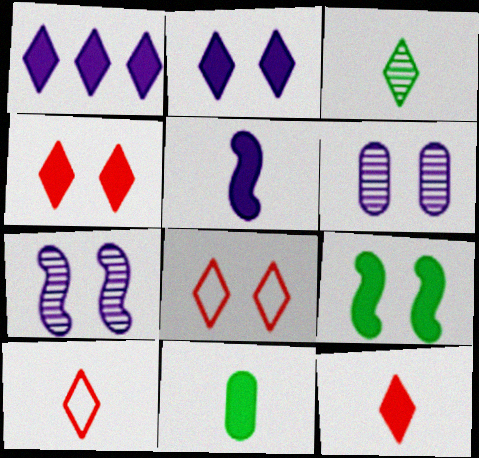[[1, 3, 8], 
[5, 11, 12], 
[6, 8, 9]]